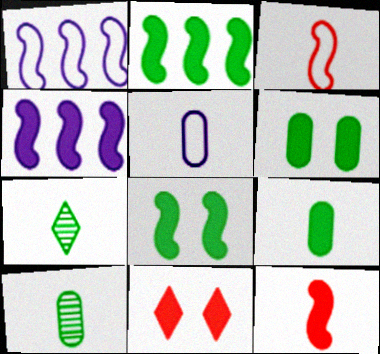[[1, 10, 11], 
[4, 8, 12], 
[4, 9, 11], 
[5, 7, 12]]